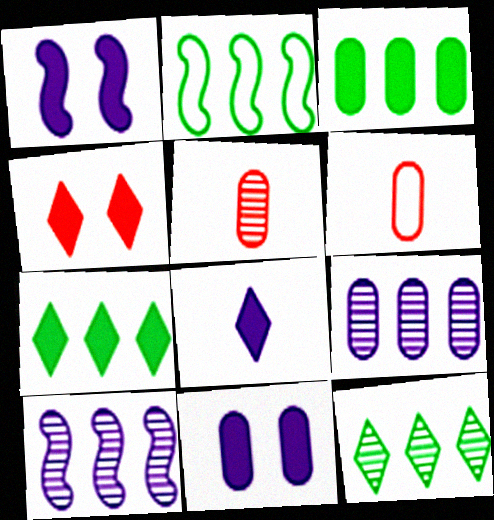[[1, 6, 12], 
[2, 3, 12], 
[4, 7, 8]]